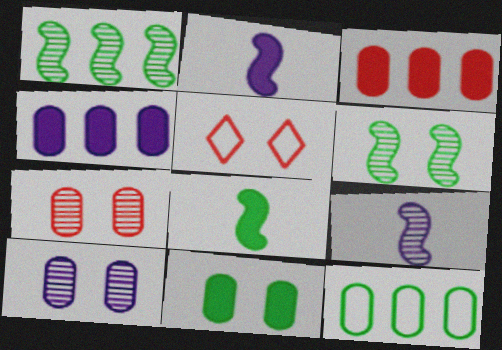[]